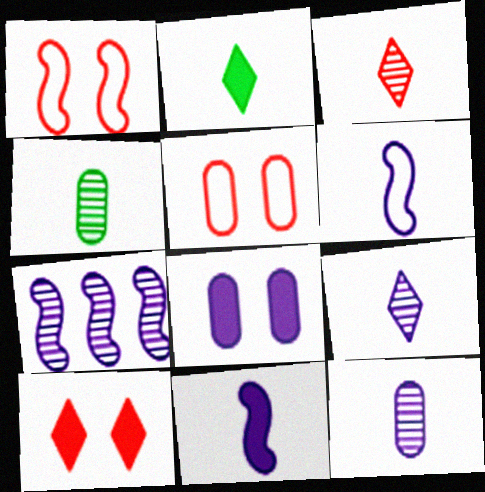[[2, 5, 7]]